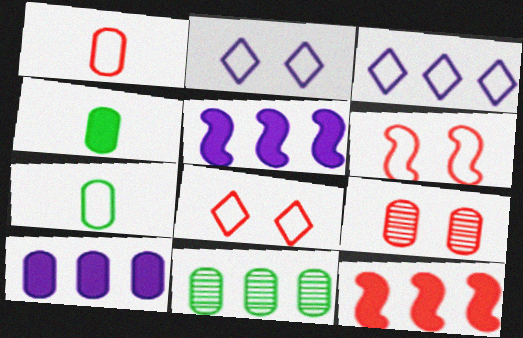[[3, 6, 7], 
[3, 11, 12], 
[7, 9, 10]]